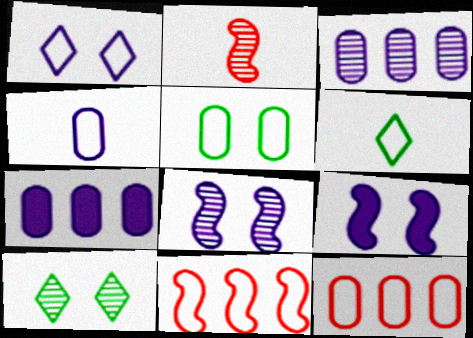[[2, 3, 10], 
[4, 5, 12]]